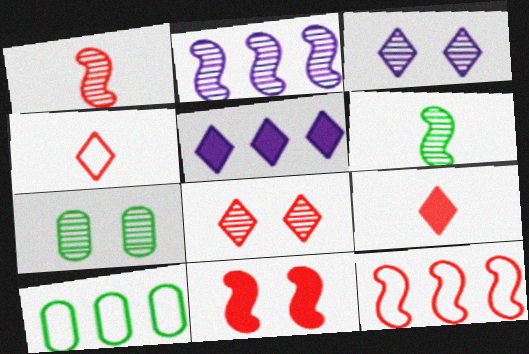[[1, 11, 12]]